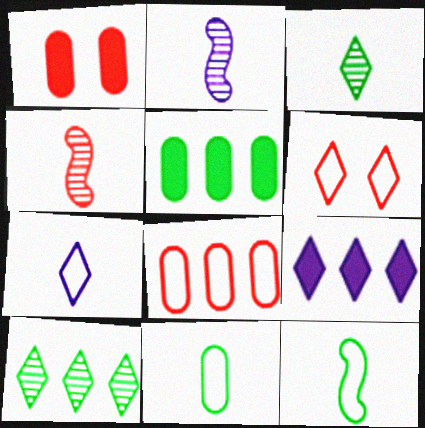[[2, 5, 6], 
[3, 6, 9]]